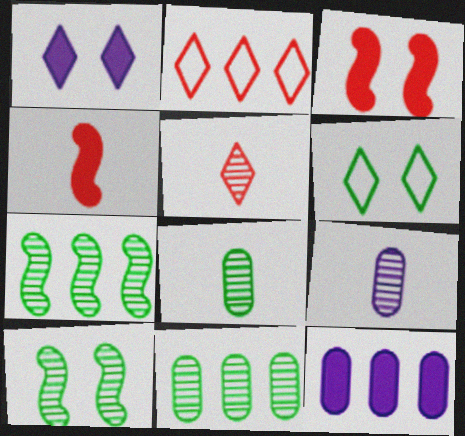[[2, 7, 12]]